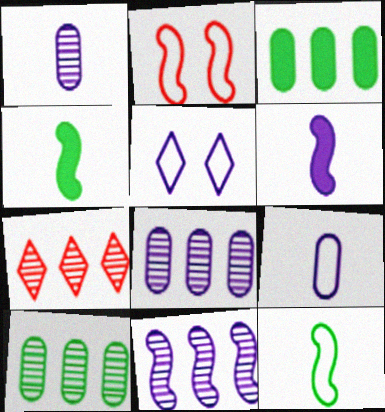[[2, 4, 11], 
[5, 6, 8], 
[7, 10, 11]]